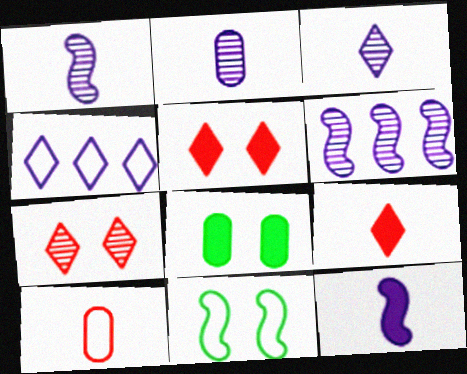[[1, 2, 3], 
[4, 10, 11]]